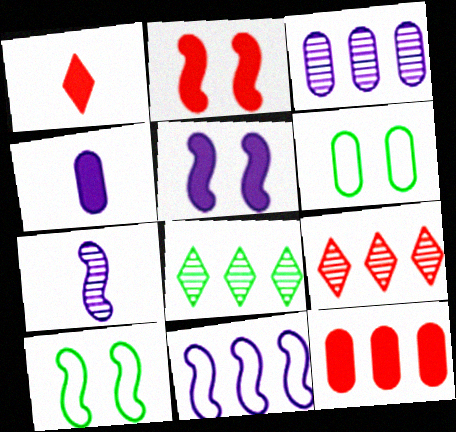[[1, 2, 12], 
[1, 3, 10], 
[4, 9, 10], 
[5, 7, 11], 
[8, 11, 12]]